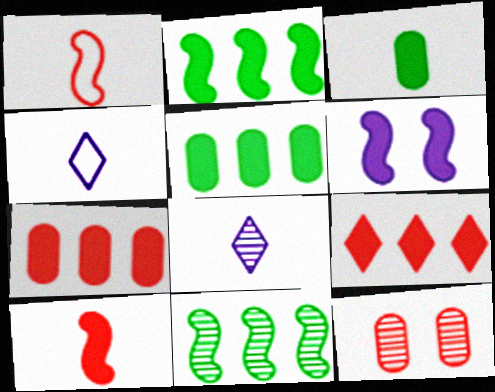[[1, 3, 8], 
[1, 6, 11], 
[1, 9, 12], 
[2, 4, 12], 
[2, 6, 10], 
[3, 6, 9], 
[8, 11, 12]]